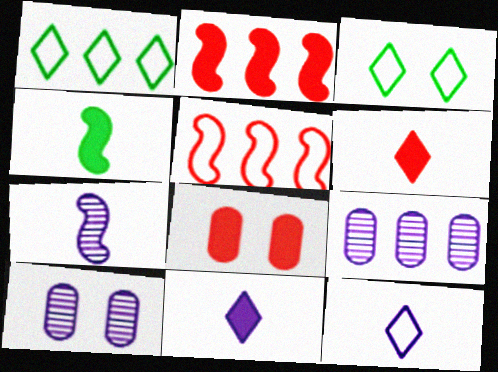[[1, 2, 9], 
[1, 7, 8], 
[2, 6, 8]]